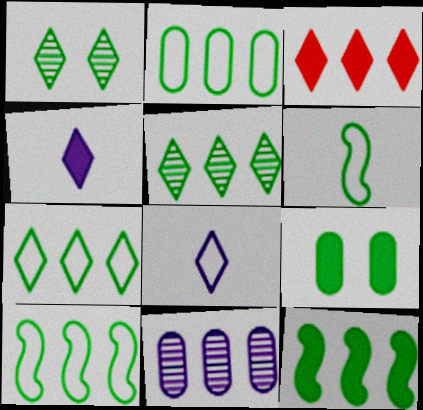[[1, 3, 8], 
[2, 5, 12], 
[2, 7, 10], 
[3, 10, 11], 
[5, 6, 9]]